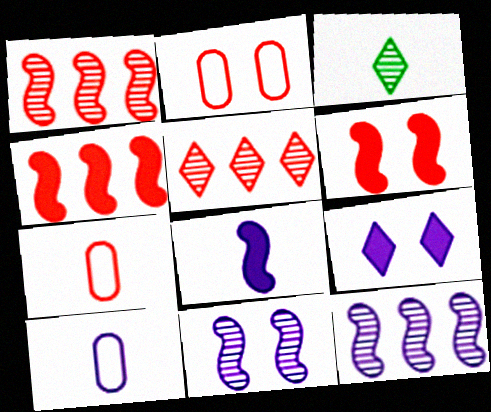[[3, 7, 8], 
[5, 6, 7], 
[9, 10, 12]]